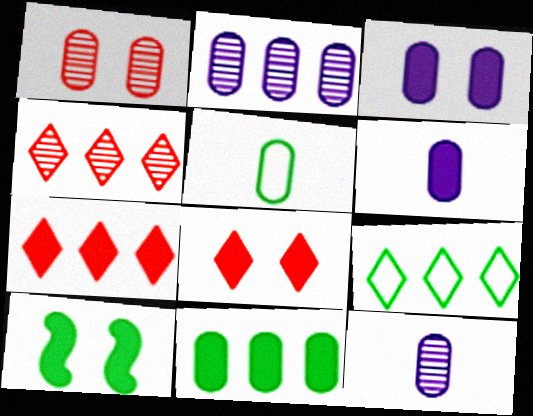[[3, 8, 10], 
[6, 7, 10]]